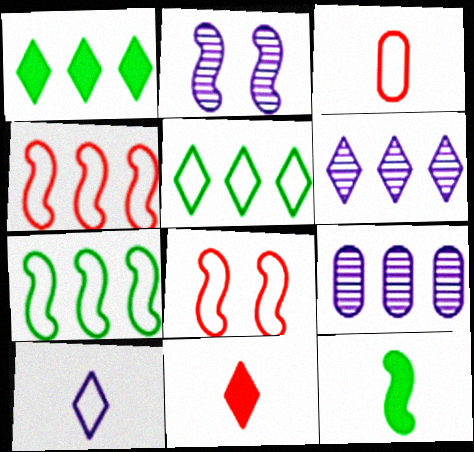[[1, 2, 3], 
[1, 4, 9], 
[2, 4, 12]]